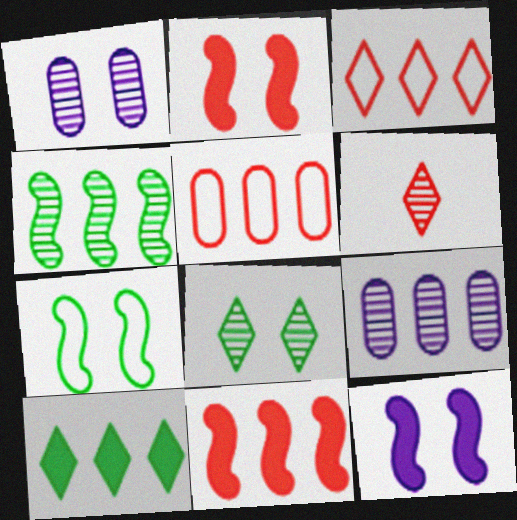[[1, 4, 6], 
[2, 5, 6]]